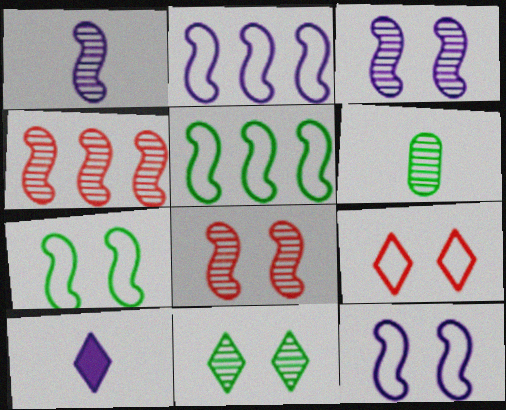[]